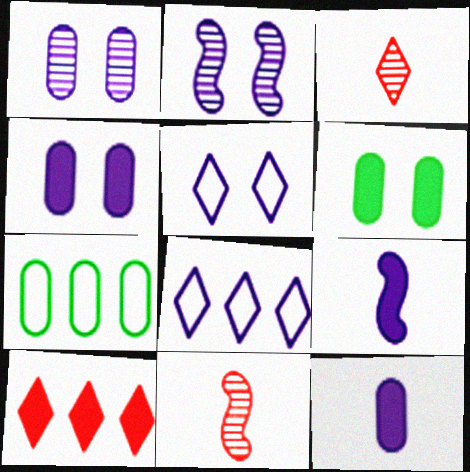[[1, 8, 9], 
[2, 4, 5], 
[2, 8, 12], 
[6, 8, 11], 
[6, 9, 10]]